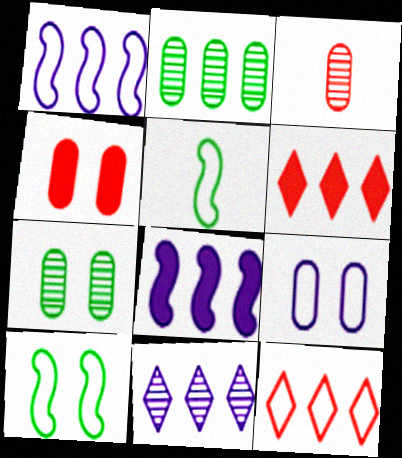[[1, 2, 6], 
[2, 8, 12], 
[4, 5, 11], 
[4, 7, 9], 
[5, 9, 12]]